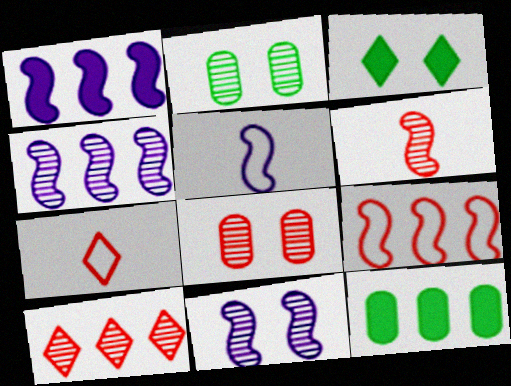[[1, 2, 7], 
[1, 5, 11], 
[6, 8, 10], 
[7, 11, 12]]